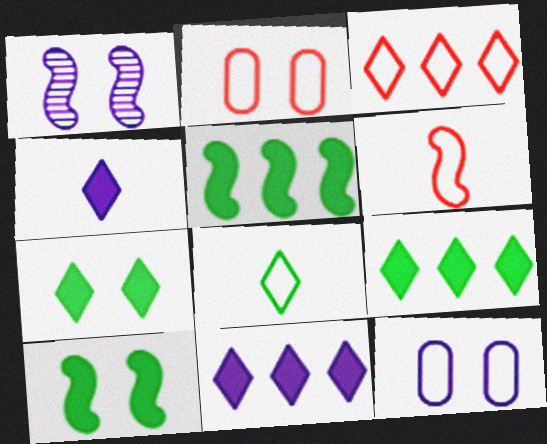[[1, 2, 7], 
[1, 5, 6], 
[2, 3, 6]]